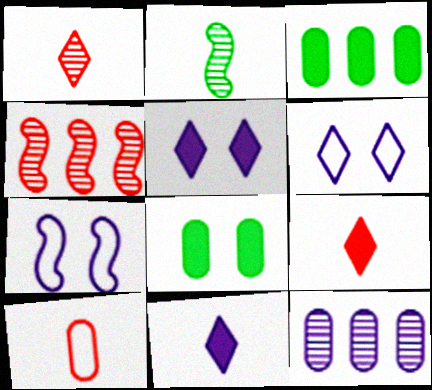[[1, 3, 7], 
[2, 10, 11], 
[7, 11, 12], 
[8, 10, 12]]